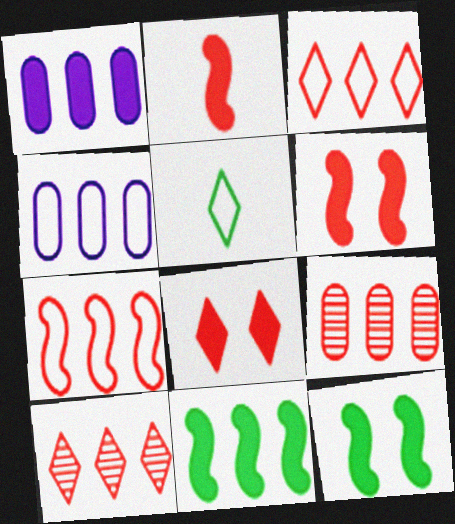[[4, 10, 11]]